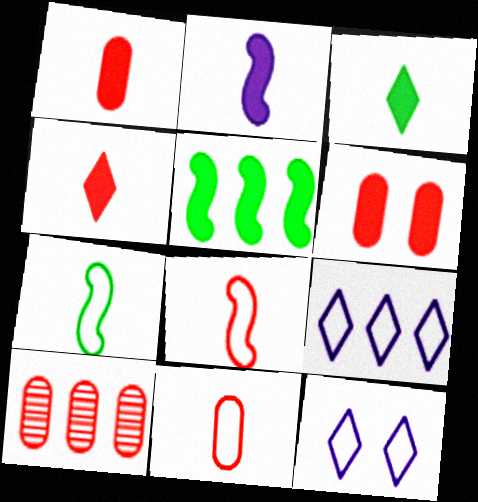[[1, 2, 3], 
[5, 9, 10], 
[6, 10, 11]]